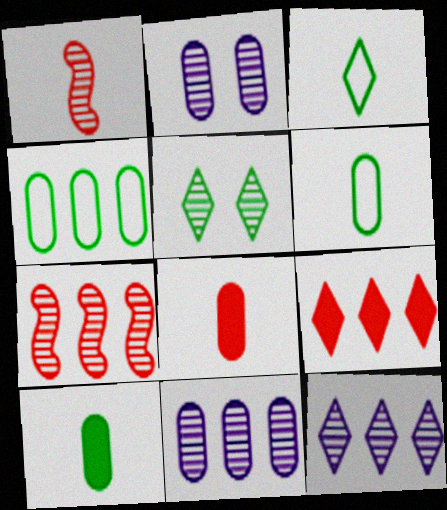[[1, 5, 11], 
[2, 4, 8]]